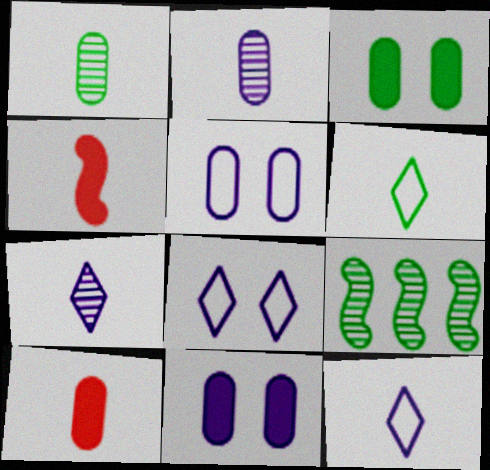[[1, 4, 12], 
[2, 4, 6], 
[3, 6, 9], 
[8, 9, 10]]